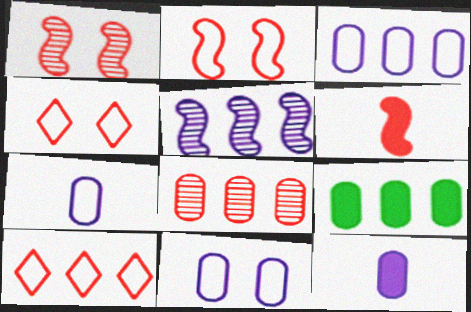[[3, 7, 11], 
[3, 8, 9], 
[4, 6, 8], 
[5, 9, 10]]